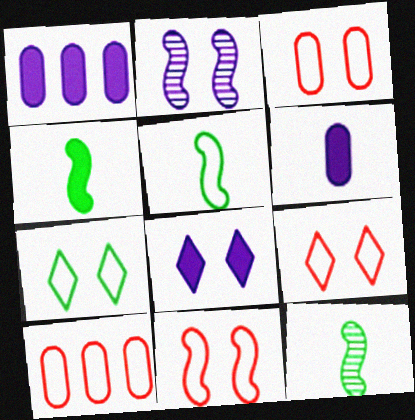[[1, 9, 12], 
[3, 9, 11], 
[4, 5, 12], 
[8, 10, 12]]